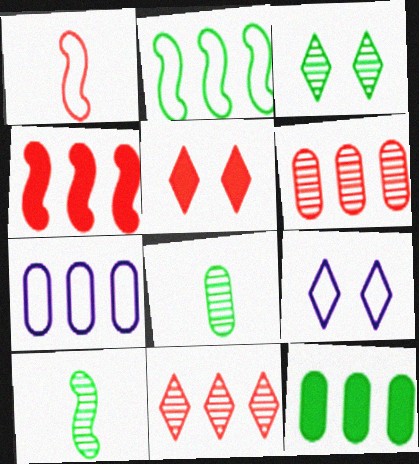[[1, 5, 6], 
[3, 5, 9], 
[4, 8, 9], 
[5, 7, 10], 
[6, 7, 12]]